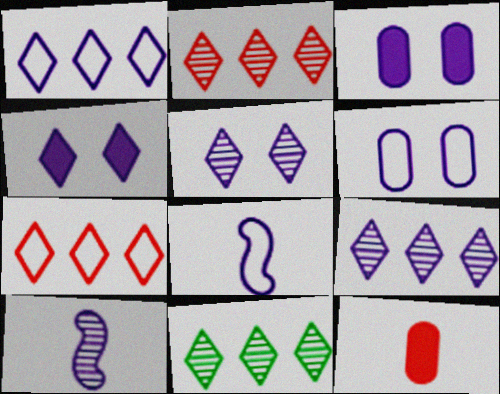[[1, 3, 10], 
[1, 6, 8], 
[2, 9, 11], 
[3, 8, 9]]